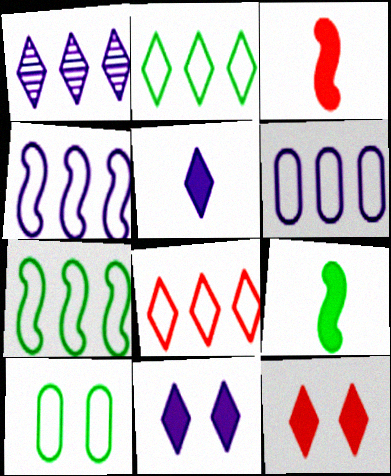[[1, 3, 10], 
[6, 7, 8]]